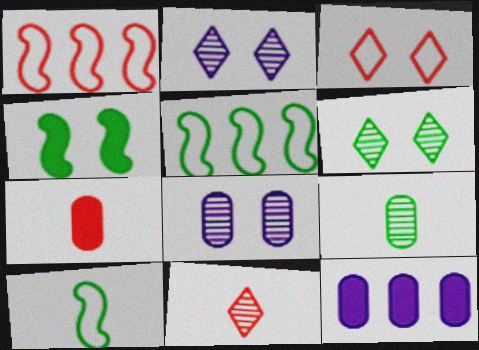[[2, 5, 7], 
[3, 4, 8]]